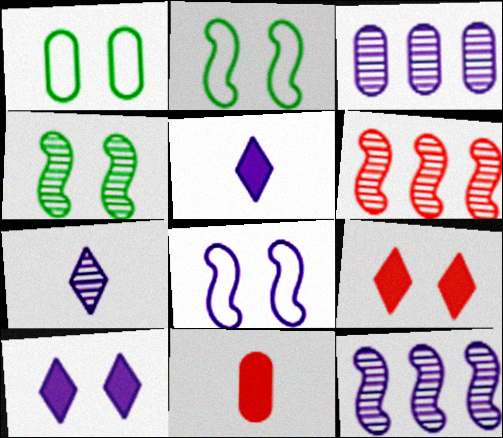[[1, 3, 11], 
[1, 5, 6], 
[3, 5, 8]]